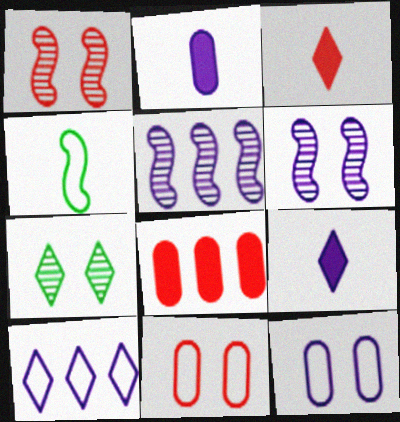[[2, 6, 10], 
[3, 7, 10], 
[4, 10, 11], 
[5, 9, 12]]